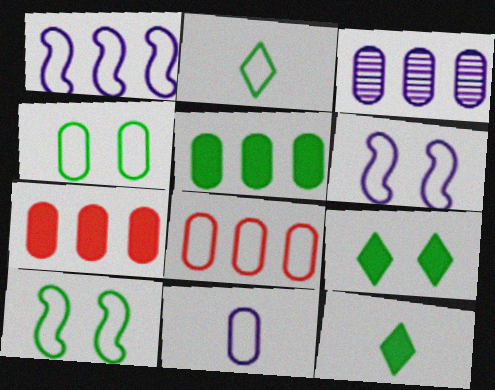[[2, 6, 8], 
[3, 5, 8], 
[4, 8, 11]]